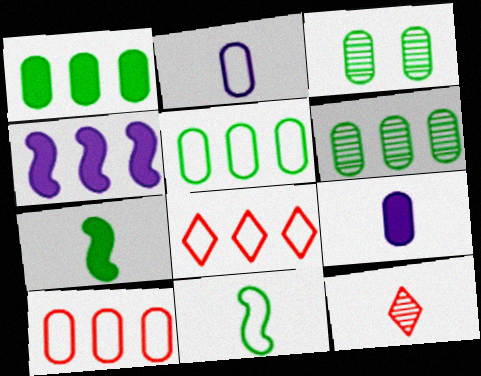[[1, 5, 6], 
[2, 7, 12], 
[3, 9, 10], 
[4, 6, 8], 
[9, 11, 12]]